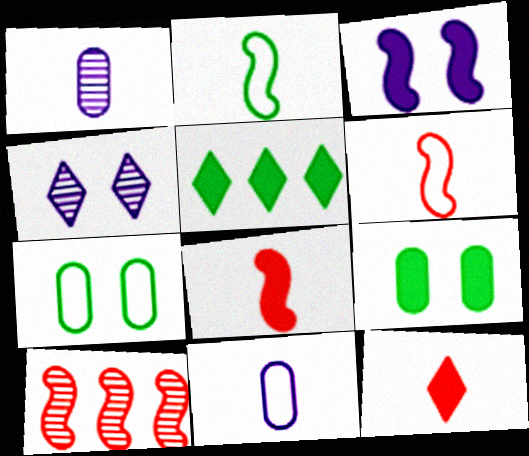[[1, 2, 12], 
[2, 3, 10]]